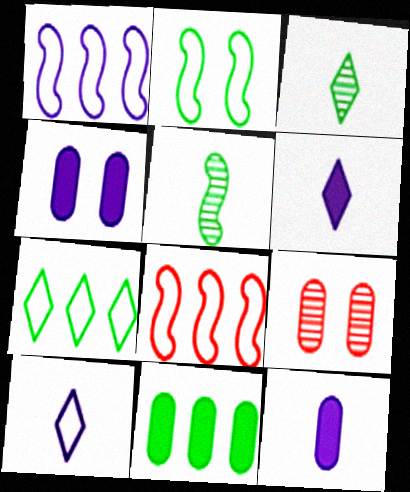[[2, 3, 11], 
[3, 4, 8]]